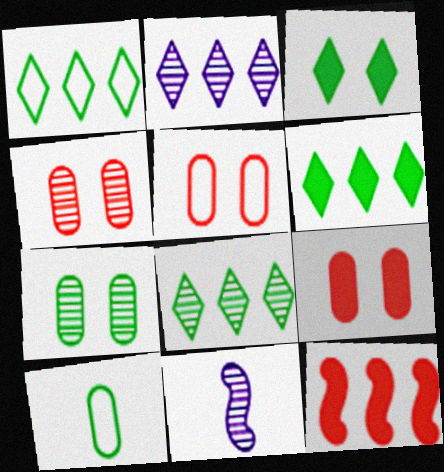[[1, 6, 8], 
[1, 9, 11], 
[4, 5, 9], 
[4, 8, 11], 
[5, 6, 11]]